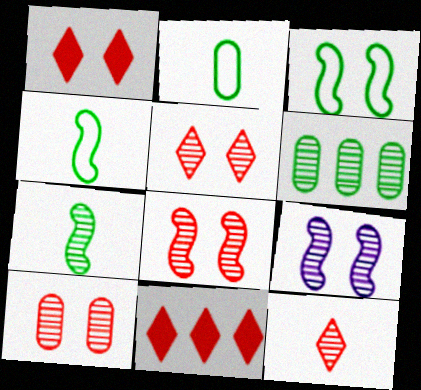[[2, 9, 11], 
[5, 8, 10], 
[6, 9, 12]]